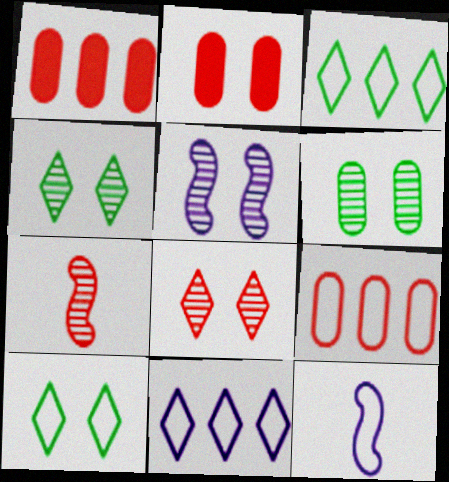[[1, 4, 12], 
[2, 5, 10], 
[5, 6, 8], 
[9, 10, 12]]